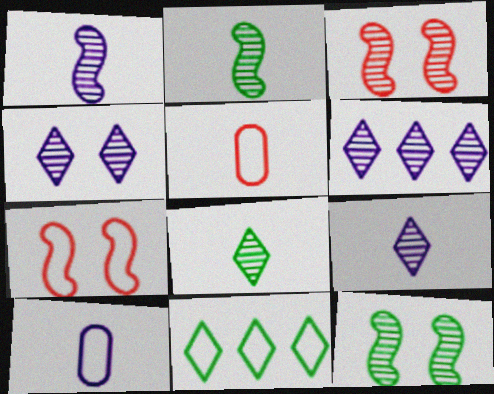[[4, 6, 9], 
[7, 10, 11]]